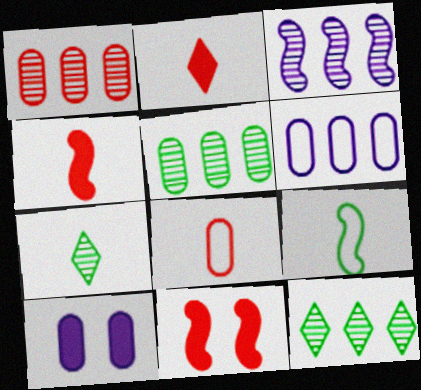[[1, 3, 12], 
[3, 9, 11], 
[5, 8, 10], 
[6, 7, 11]]